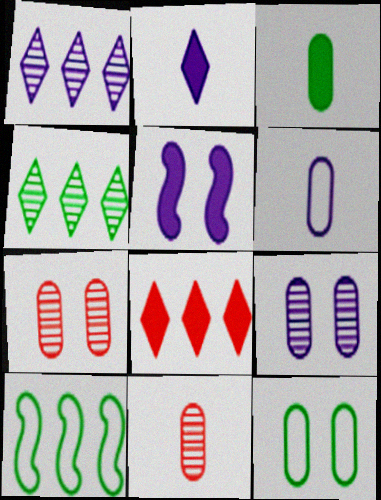[[1, 5, 6], 
[2, 7, 10], 
[3, 5, 8], 
[3, 6, 11]]